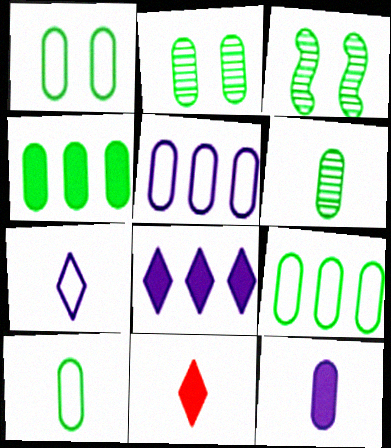[[1, 4, 6], 
[1, 9, 10], 
[2, 4, 10], 
[3, 5, 11]]